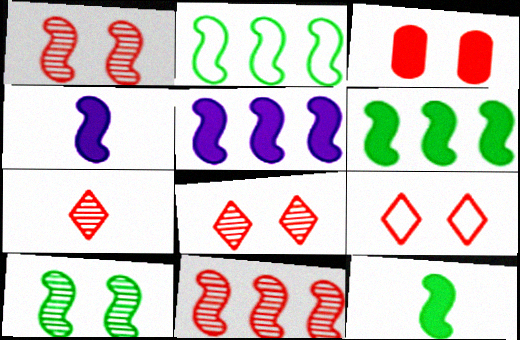[[1, 2, 4], 
[1, 3, 9], 
[2, 5, 11], 
[2, 10, 12]]